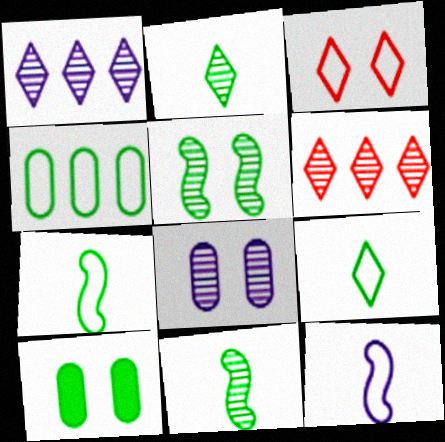[[3, 4, 12], 
[6, 8, 11], 
[6, 10, 12]]